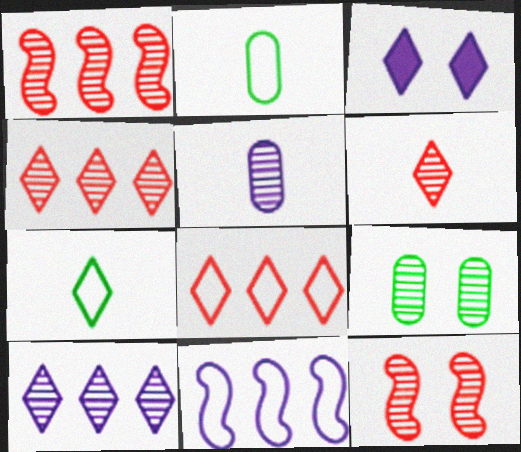[[1, 2, 3], 
[3, 4, 7], 
[3, 5, 11]]